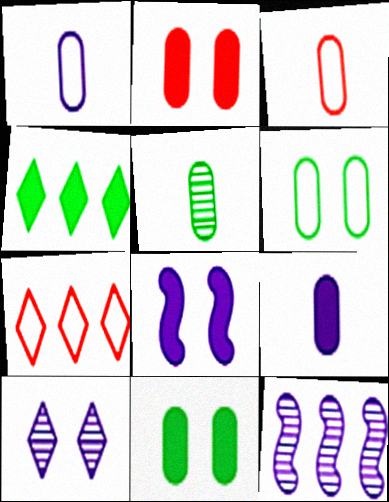[[3, 5, 9], 
[5, 7, 8]]